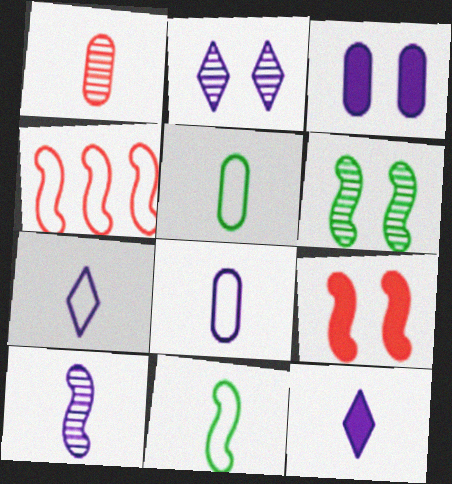[[1, 11, 12], 
[8, 10, 12]]